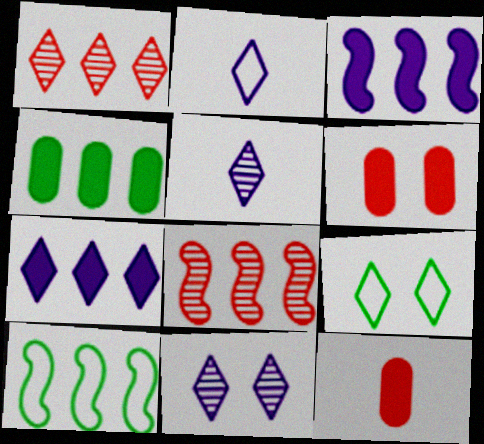[[2, 7, 11], 
[3, 8, 10], 
[5, 6, 10], 
[10, 11, 12]]